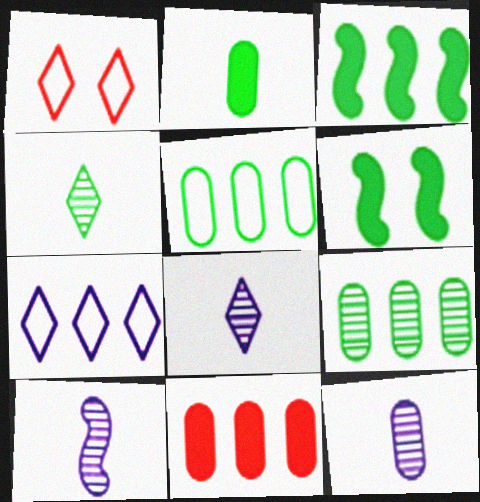[[1, 3, 12], 
[4, 5, 6], 
[8, 10, 12]]